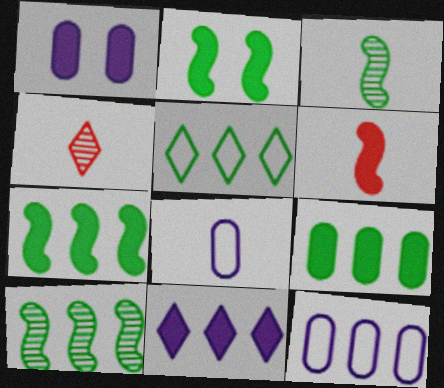[[2, 4, 12], 
[5, 9, 10]]